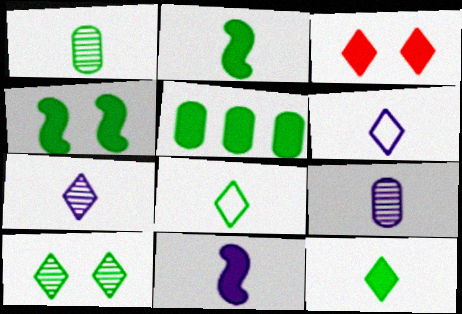[[1, 2, 8], 
[3, 5, 11], 
[4, 5, 12], 
[6, 9, 11]]